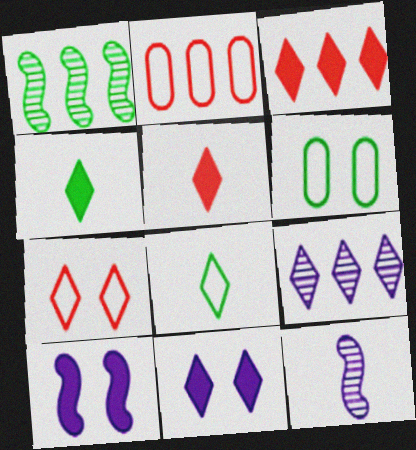[[1, 4, 6], 
[3, 4, 11], 
[3, 6, 12], 
[4, 7, 9]]